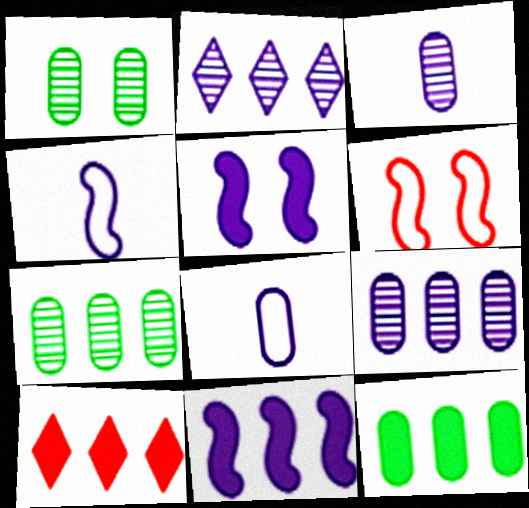[[1, 4, 10], 
[2, 5, 8], 
[10, 11, 12]]